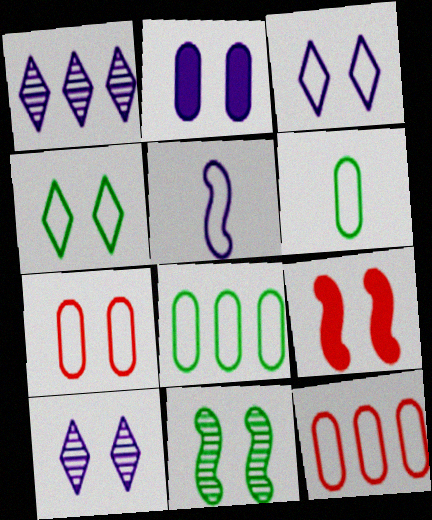[[1, 2, 5], 
[1, 6, 9], 
[4, 5, 12]]